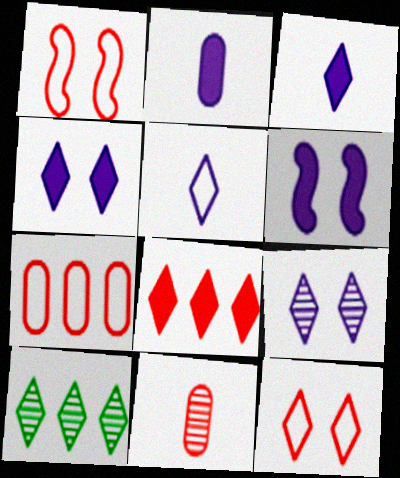[[1, 2, 10], 
[1, 8, 11], 
[3, 10, 12]]